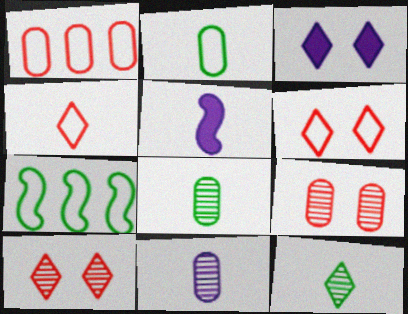[[4, 5, 8]]